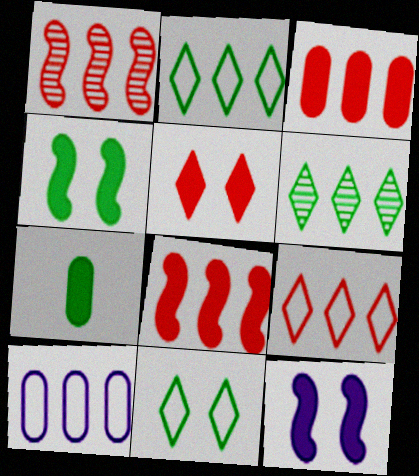[[1, 3, 9], 
[6, 8, 10]]